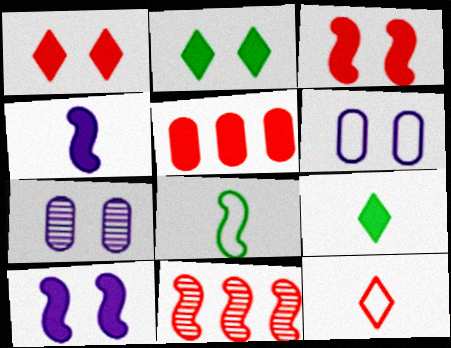[[2, 4, 5], 
[5, 9, 10], 
[6, 9, 11], 
[8, 10, 11]]